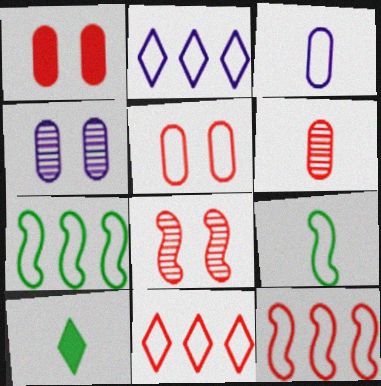[[2, 5, 9], 
[4, 10, 12]]